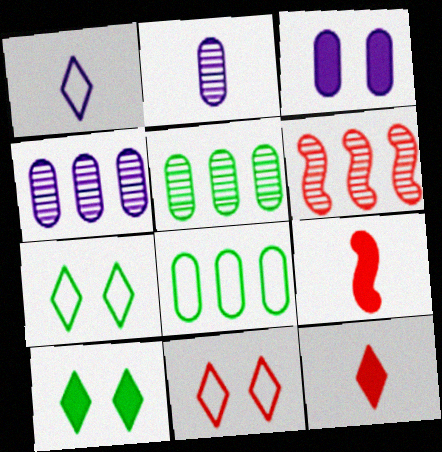[[4, 7, 9]]